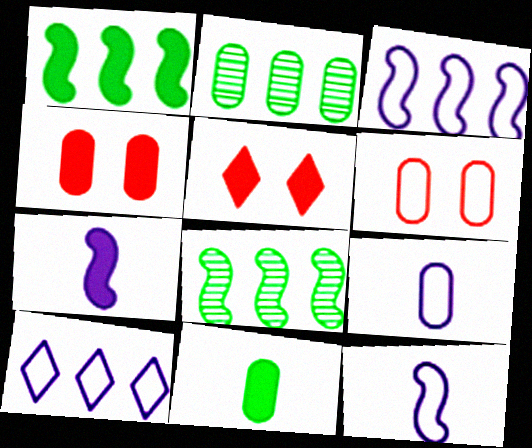[[2, 4, 9], 
[2, 5, 12], 
[5, 8, 9]]